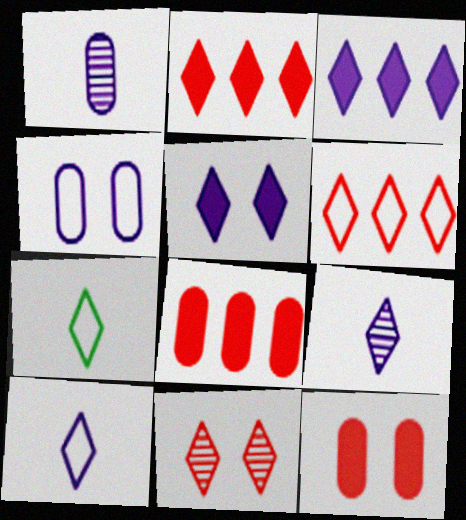[[3, 7, 11]]